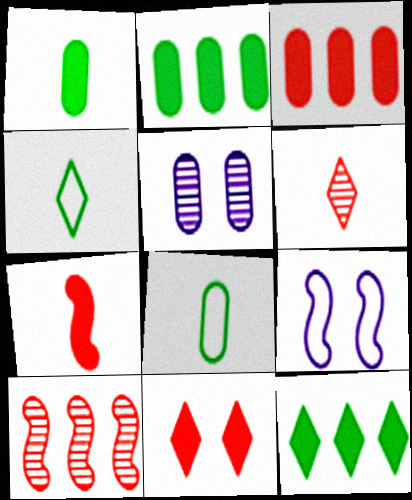[[2, 6, 9], 
[3, 5, 8], 
[3, 7, 11]]